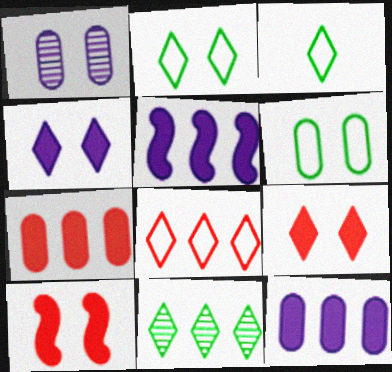[[1, 2, 10]]